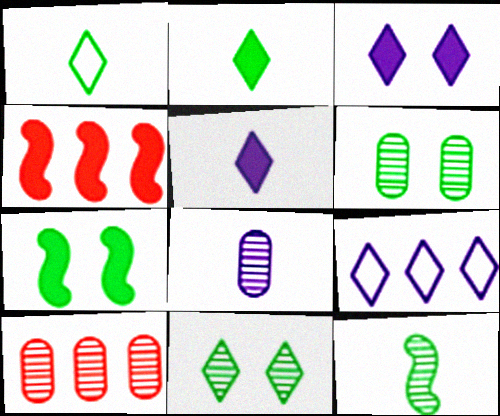[[6, 8, 10]]